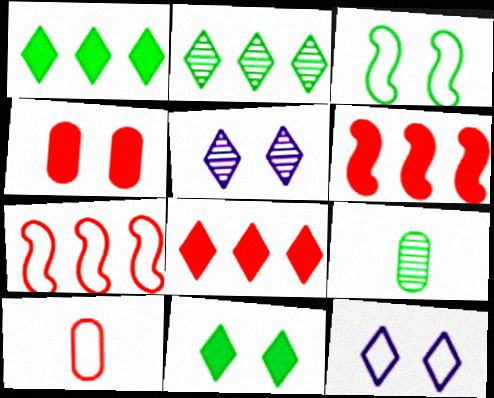[[1, 3, 9], 
[3, 4, 5], 
[6, 9, 12]]